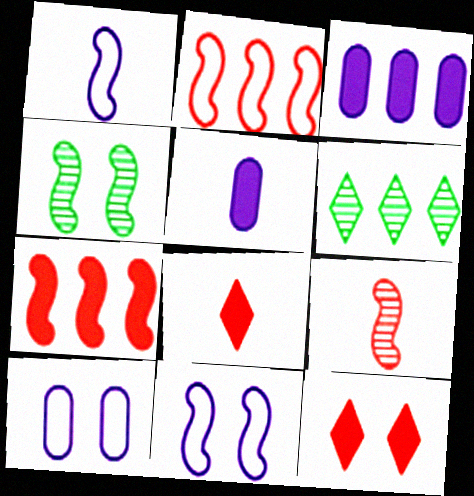[[1, 4, 7], 
[2, 3, 6], 
[4, 10, 12]]